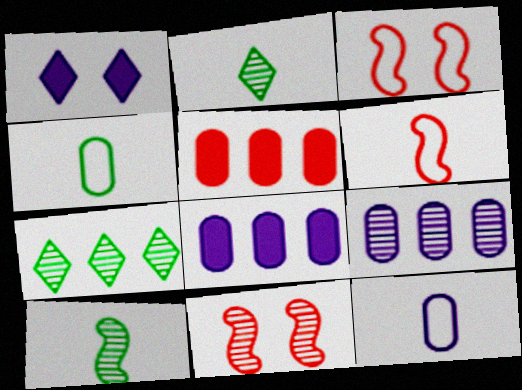[[2, 3, 8], 
[2, 9, 11]]